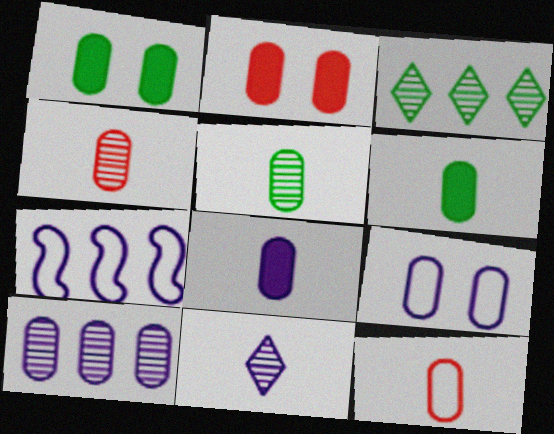[[1, 10, 12], 
[5, 8, 12], 
[8, 9, 10]]